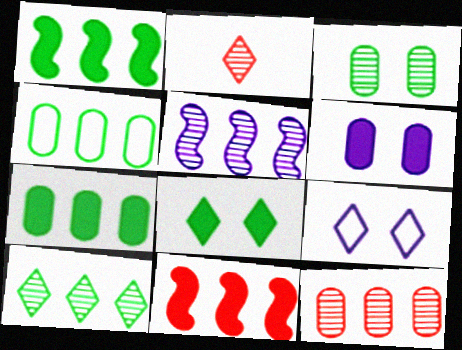[[1, 4, 10], 
[2, 3, 5], 
[5, 10, 12]]